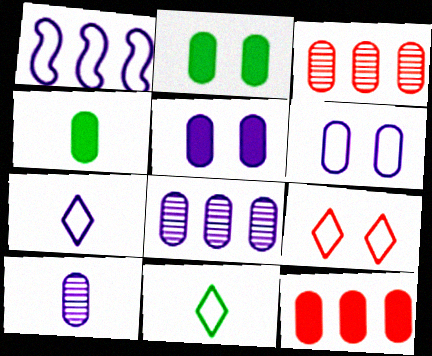[[1, 6, 7], 
[3, 4, 6], 
[4, 5, 12]]